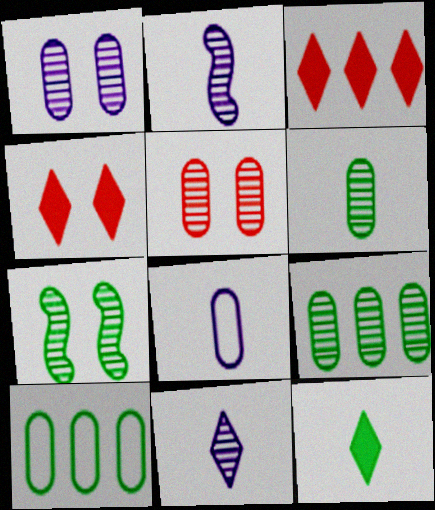[[2, 4, 10], 
[3, 7, 8], 
[7, 10, 12]]